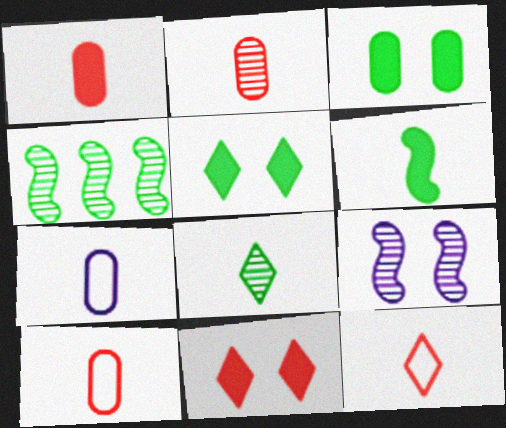[[1, 2, 10], 
[4, 7, 11]]